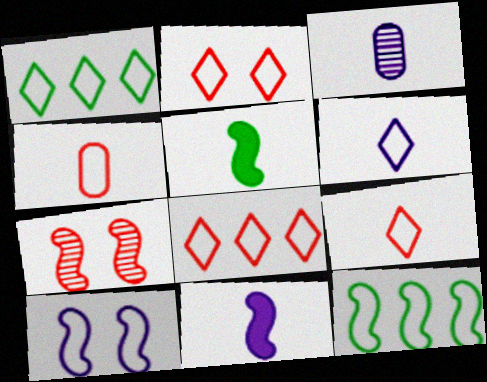[[1, 2, 6], 
[1, 4, 10], 
[2, 8, 9], 
[3, 5, 9], 
[3, 6, 11], 
[7, 11, 12]]